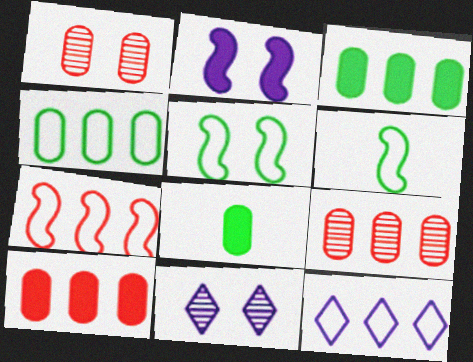[[4, 7, 12], 
[6, 10, 11], 
[7, 8, 11]]